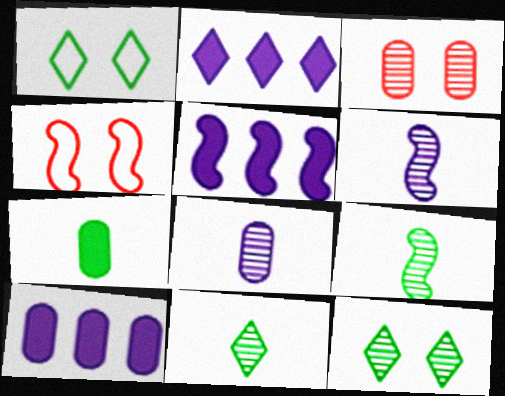[[2, 5, 10], 
[4, 5, 9], 
[4, 10, 11]]